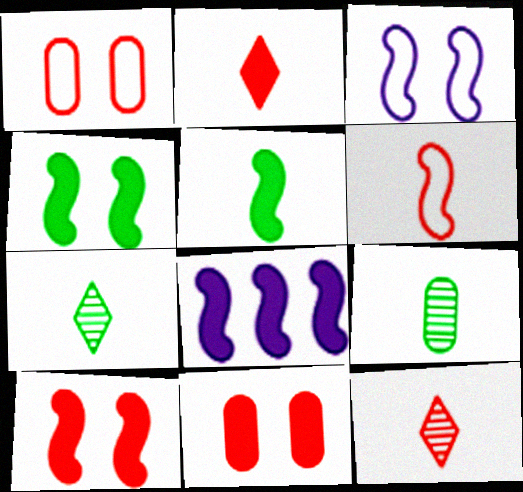[[1, 7, 8], 
[5, 8, 10]]